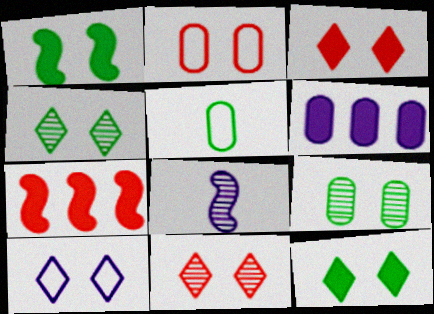[[3, 4, 10], 
[6, 8, 10], 
[10, 11, 12]]